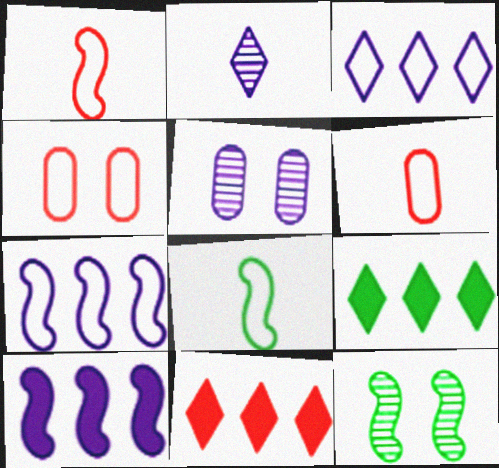[[1, 5, 9], 
[1, 10, 12], 
[3, 4, 8], 
[5, 8, 11]]